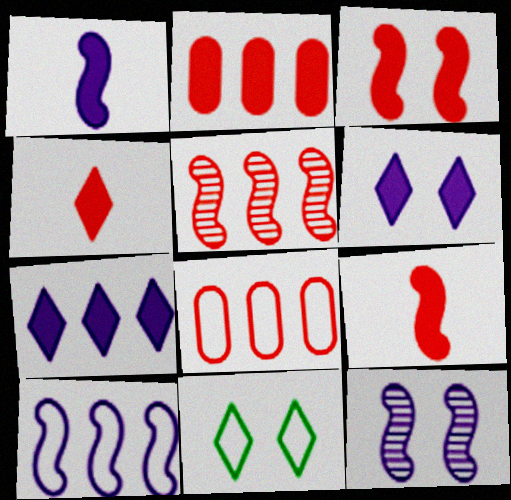[[1, 10, 12], 
[2, 3, 4]]